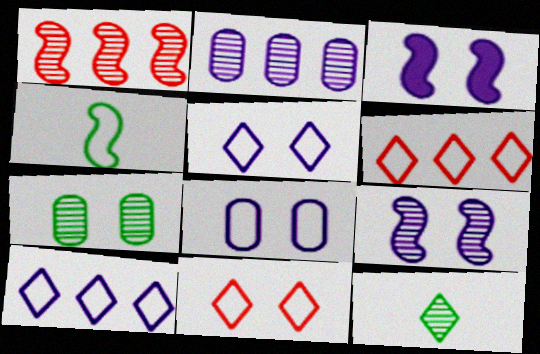[[1, 3, 4], 
[3, 7, 11], 
[4, 6, 8]]